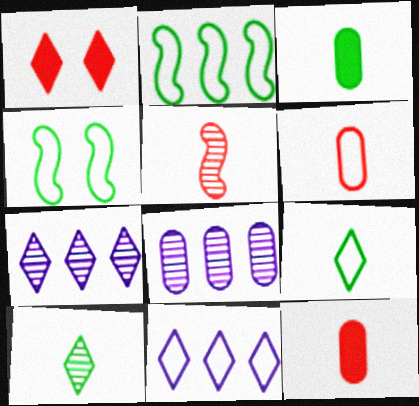[[1, 7, 9], 
[1, 10, 11], 
[4, 6, 11], 
[4, 7, 12]]